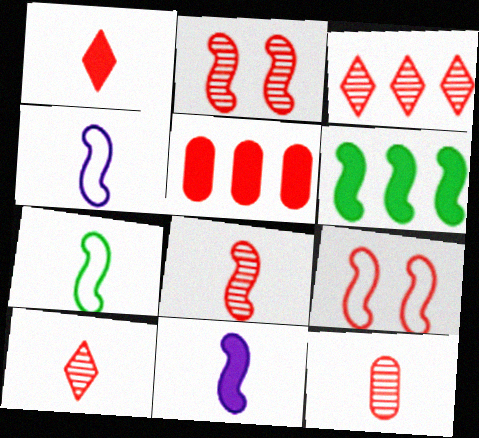[[2, 3, 12], 
[2, 4, 6], 
[5, 9, 10], 
[7, 8, 11], 
[8, 10, 12]]